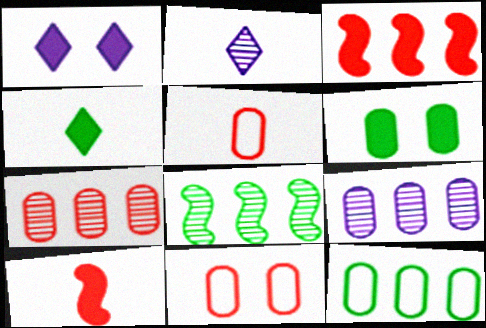[[1, 5, 8], 
[5, 6, 9]]